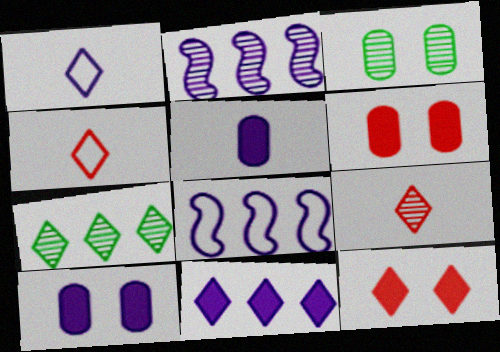[[1, 2, 10], 
[1, 7, 12], 
[2, 3, 9]]